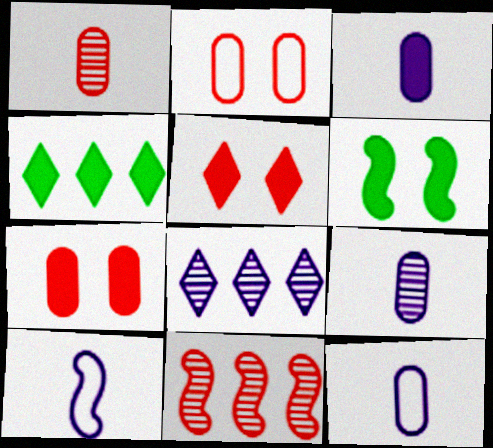[[3, 9, 12], 
[6, 10, 11]]